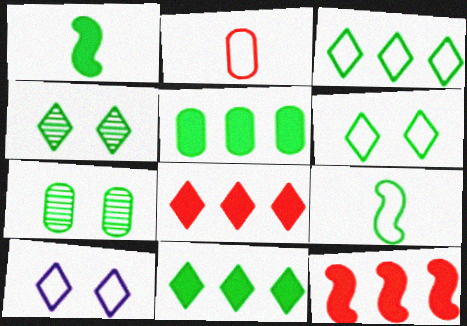[[1, 3, 7], 
[4, 5, 9], 
[7, 9, 11]]